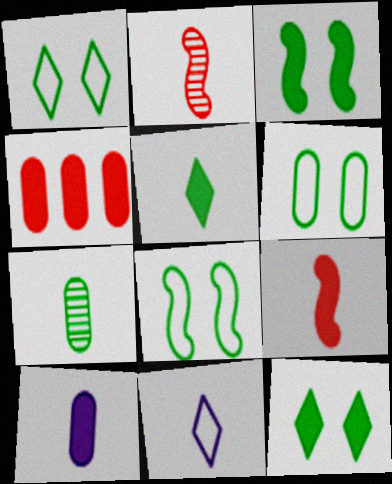[[1, 6, 8], 
[5, 9, 10], 
[7, 9, 11]]